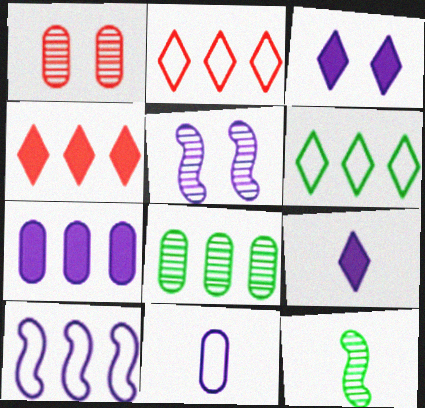[[4, 8, 10]]